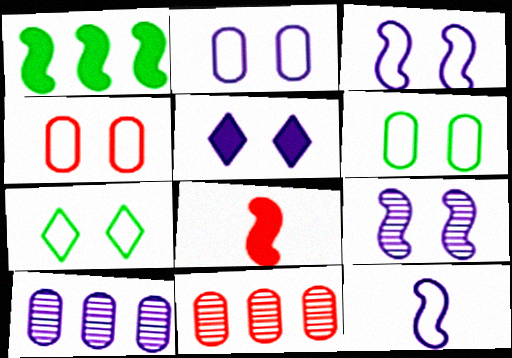[[2, 4, 6], 
[2, 5, 9], 
[3, 4, 7], 
[5, 10, 12], 
[7, 8, 10]]